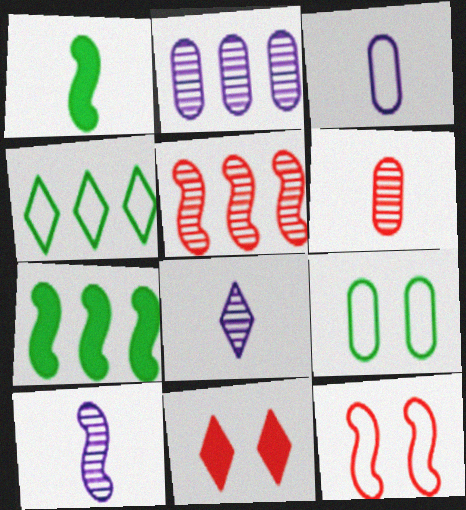[[3, 4, 12], 
[4, 8, 11], 
[7, 10, 12]]